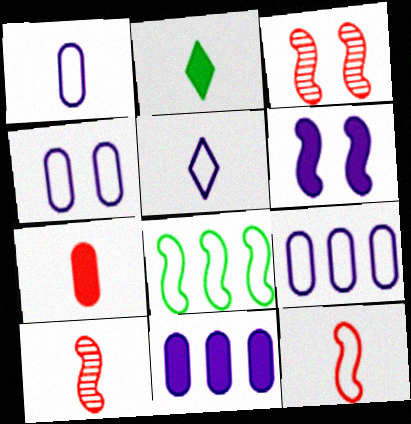[[1, 2, 10], 
[1, 4, 9], 
[2, 3, 9], 
[6, 8, 10]]